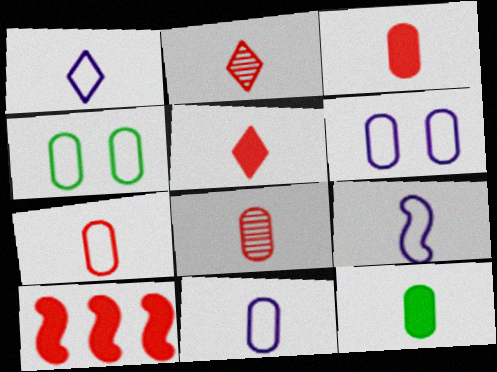[[1, 9, 11], 
[2, 9, 12], 
[3, 7, 8], 
[8, 11, 12]]